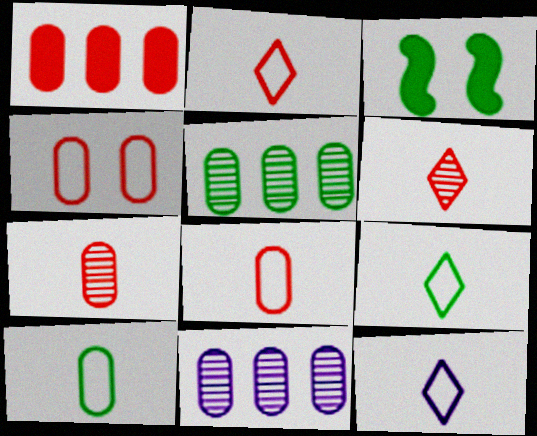[[1, 4, 7], 
[2, 3, 11], 
[2, 9, 12], 
[3, 5, 9]]